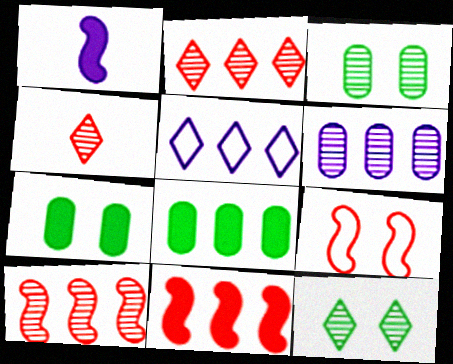[[5, 8, 10]]